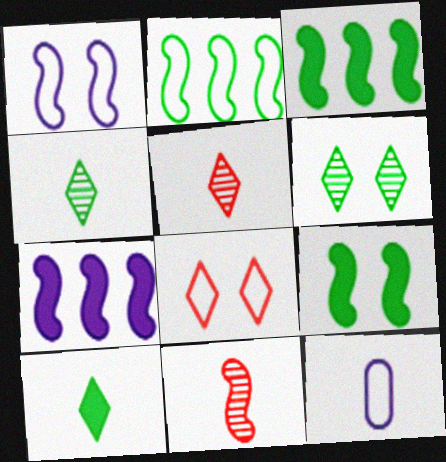[[1, 3, 11], 
[2, 8, 12], 
[10, 11, 12]]